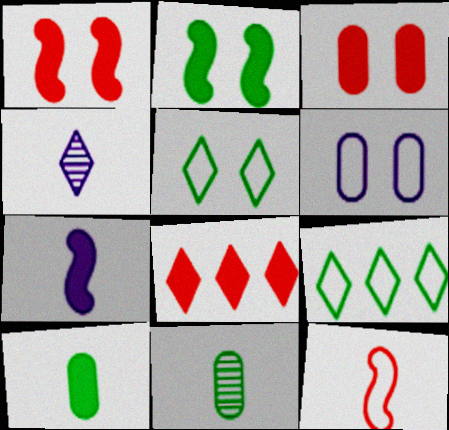[[2, 9, 11], 
[4, 5, 8], 
[4, 10, 12], 
[6, 9, 12]]